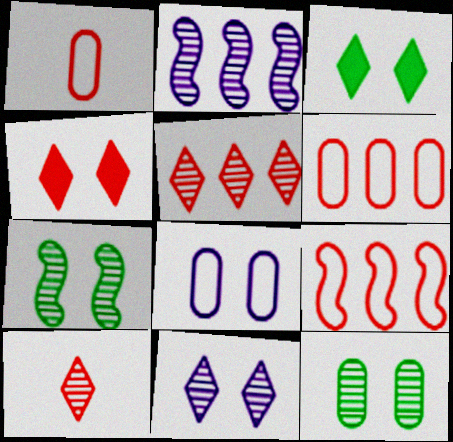[[1, 2, 3], 
[2, 10, 12], 
[4, 7, 8]]